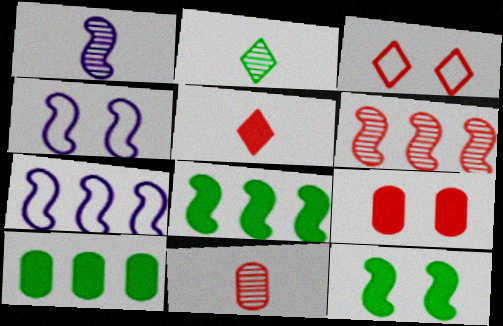[[1, 2, 11], 
[1, 3, 10], 
[2, 7, 9], 
[6, 7, 8]]